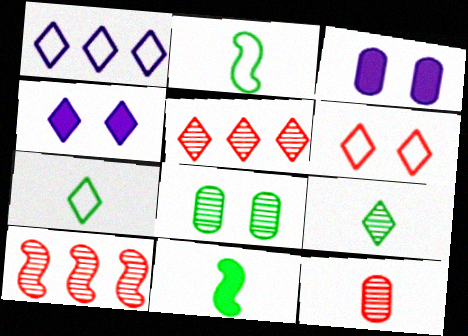[[1, 6, 7], 
[2, 3, 5], 
[3, 7, 10], 
[4, 5, 7]]